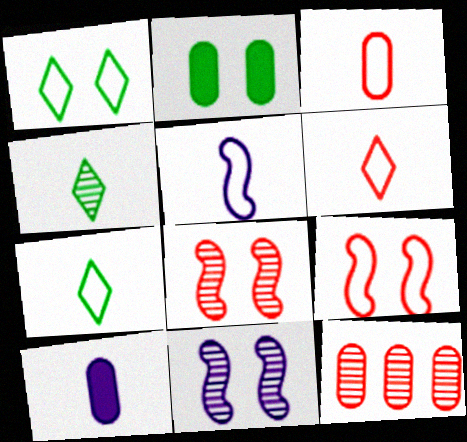[[3, 5, 7], 
[4, 11, 12]]